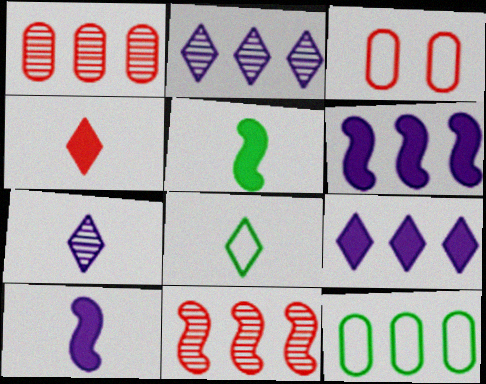[[2, 3, 5], 
[3, 4, 11], 
[4, 7, 8], 
[9, 11, 12]]